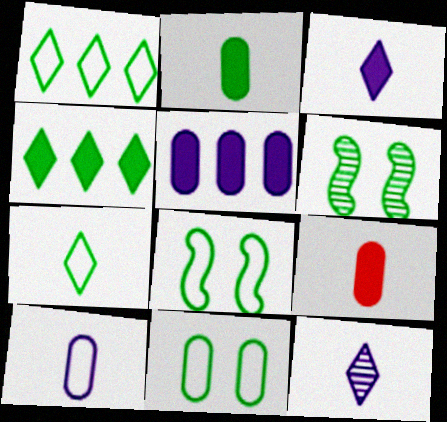[[1, 2, 6]]